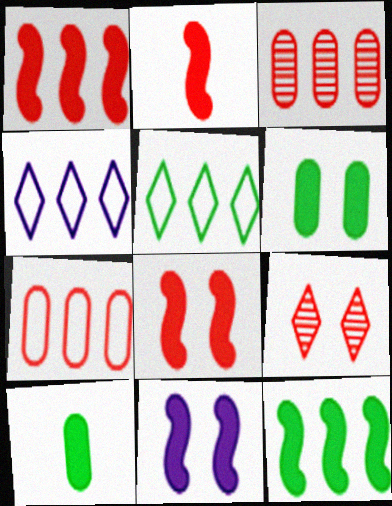[[1, 2, 8], 
[2, 7, 9], 
[2, 11, 12], 
[3, 4, 12]]